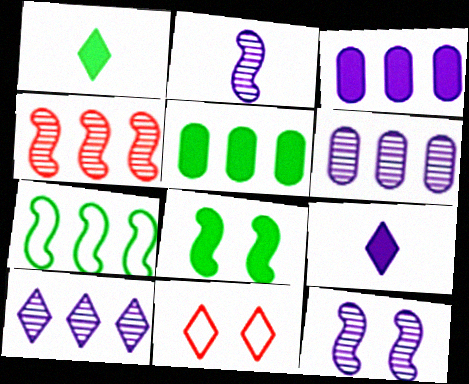[[1, 5, 8], 
[1, 10, 11], 
[2, 5, 11]]